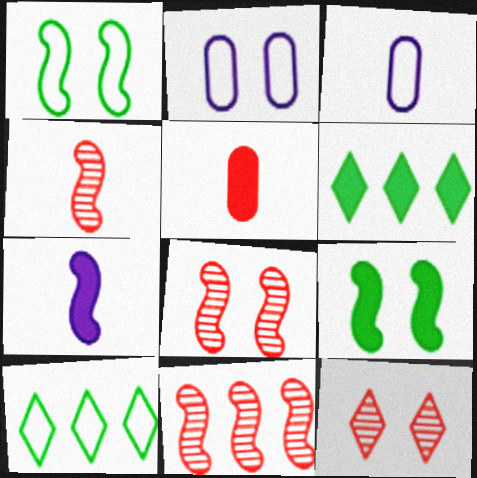[[1, 7, 11], 
[2, 4, 6], 
[2, 9, 12], 
[3, 6, 8], 
[4, 8, 11]]